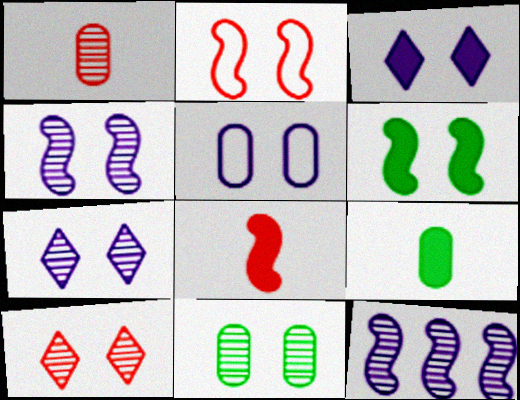[[2, 3, 11], 
[2, 4, 6], 
[3, 4, 5], 
[4, 10, 11], 
[5, 6, 10]]